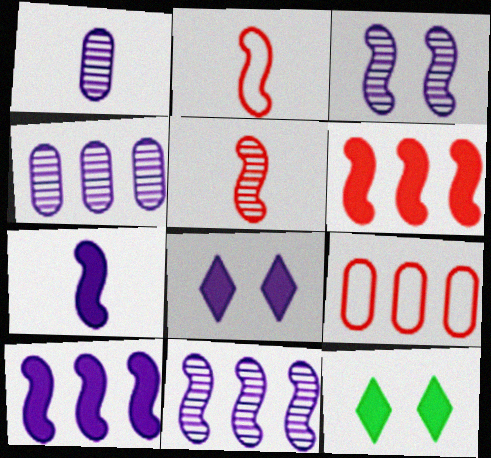[[2, 4, 12]]